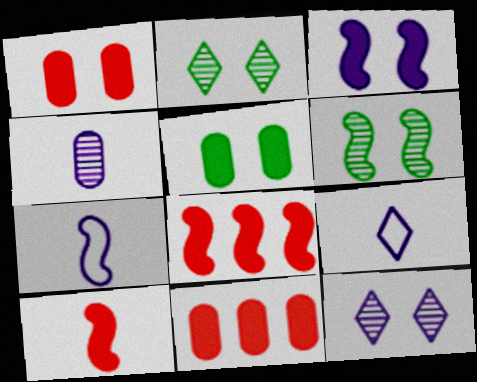[[2, 7, 11], 
[6, 7, 8], 
[6, 9, 11]]